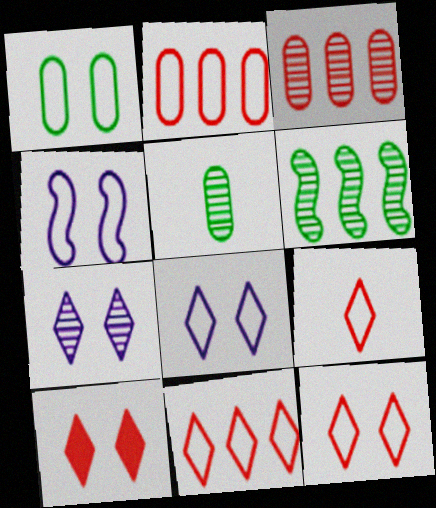[[1, 4, 12], 
[9, 11, 12]]